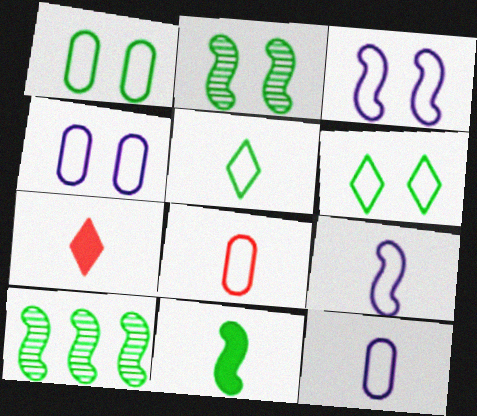[[4, 7, 10], 
[5, 8, 9]]